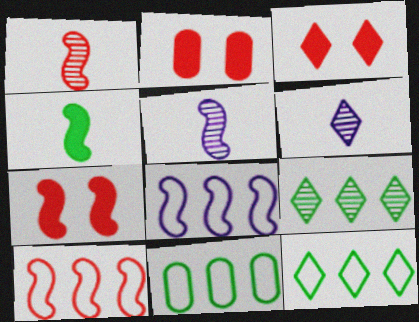[[1, 7, 10], 
[2, 3, 7], 
[2, 5, 12], 
[3, 5, 11], 
[3, 6, 12], 
[6, 7, 11]]